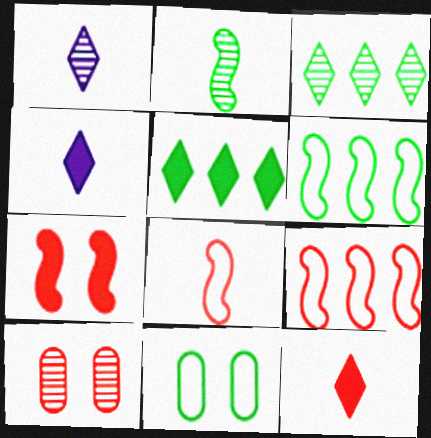[[2, 5, 11], 
[4, 6, 10], 
[9, 10, 12]]